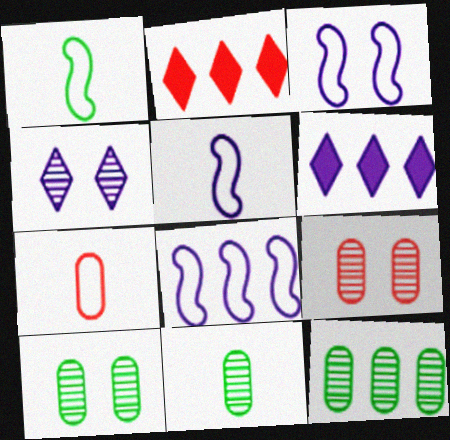[[1, 6, 9], 
[2, 3, 11], 
[2, 5, 10], 
[2, 8, 12], 
[3, 5, 8], 
[10, 11, 12]]